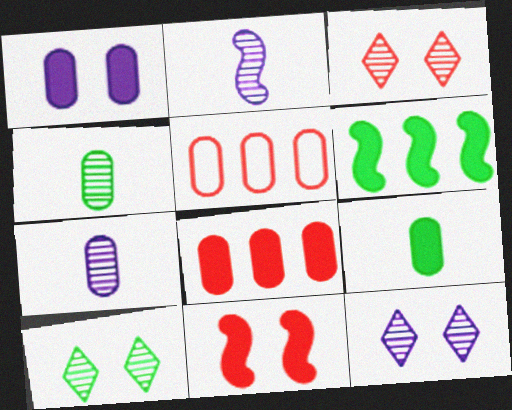[[1, 4, 5], 
[1, 8, 9], 
[3, 10, 12]]